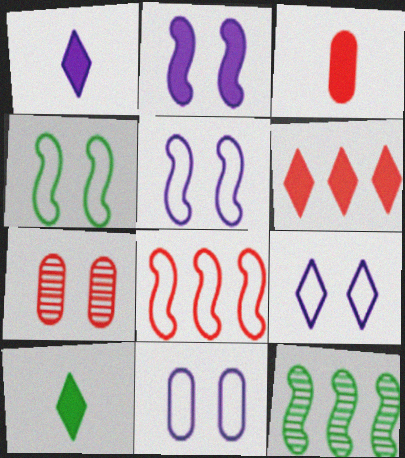[[3, 9, 12], 
[5, 9, 11]]